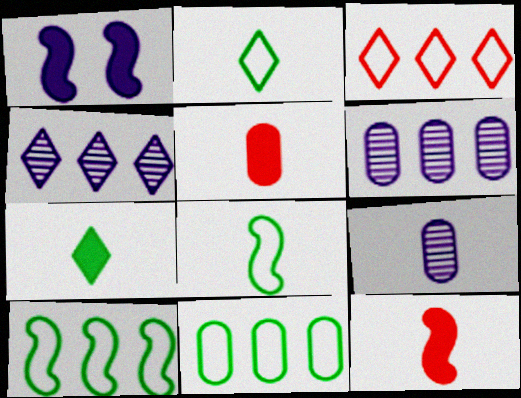[[2, 9, 12]]